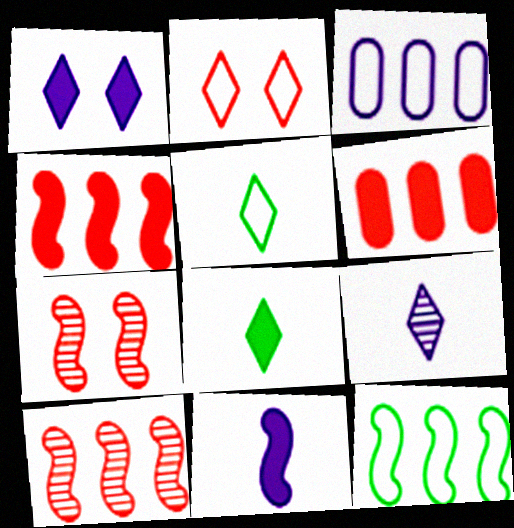[[3, 7, 8], 
[7, 11, 12]]